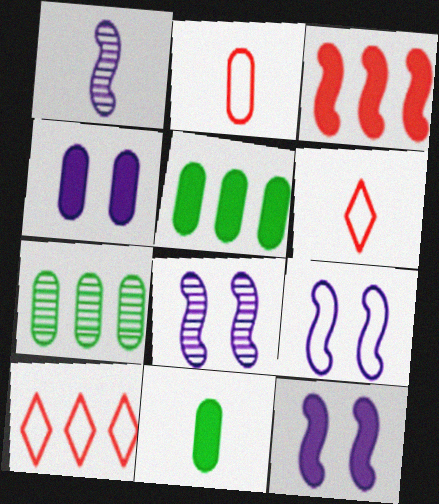[[1, 6, 11], 
[2, 4, 7], 
[5, 6, 8], 
[6, 7, 12], 
[8, 9, 12], 
[8, 10, 11]]